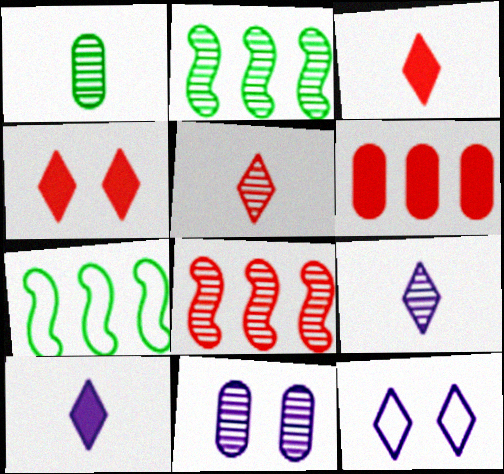[[2, 5, 11], 
[3, 7, 11]]